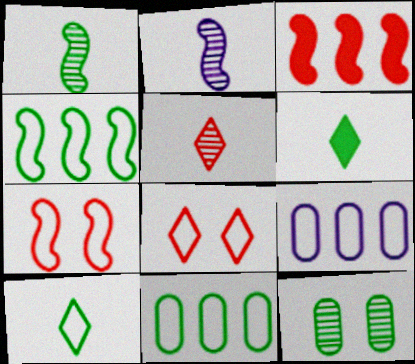[[4, 6, 12], 
[7, 9, 10]]